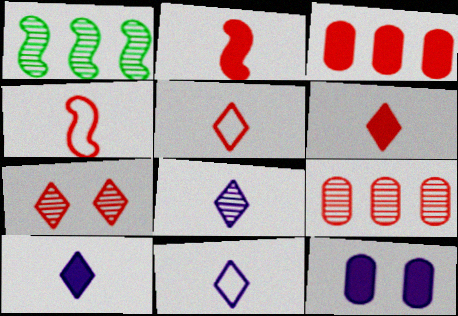[[1, 5, 12], 
[3, 4, 7], 
[8, 10, 11]]